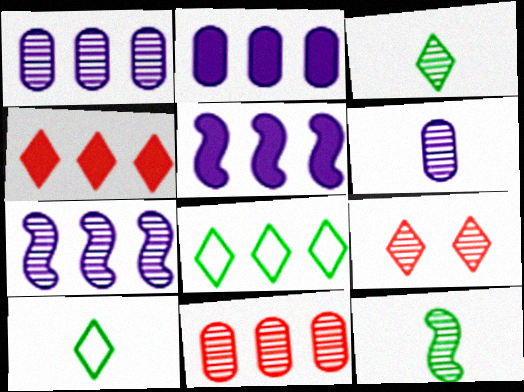[[1, 9, 12], 
[5, 8, 11]]